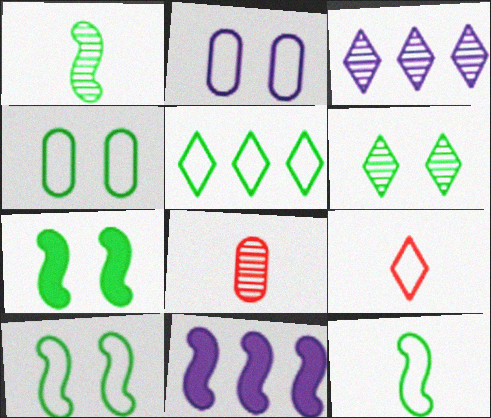[[4, 5, 12], 
[4, 6, 7]]